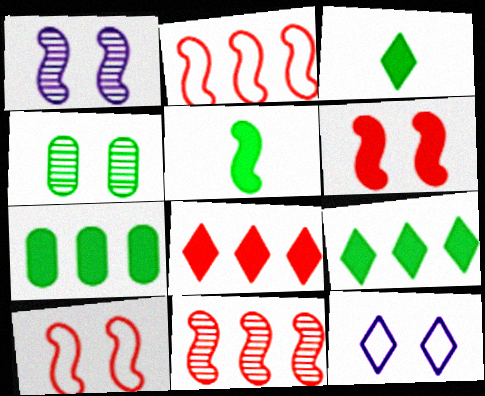[[1, 2, 5], 
[4, 6, 12]]